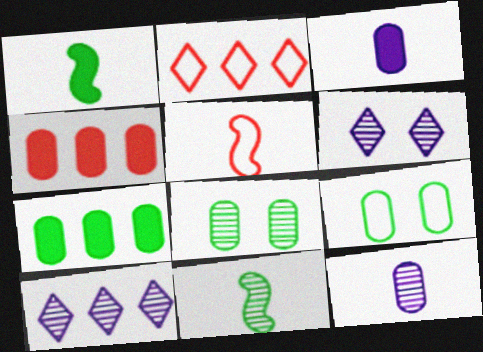[[4, 9, 12], 
[5, 6, 7]]